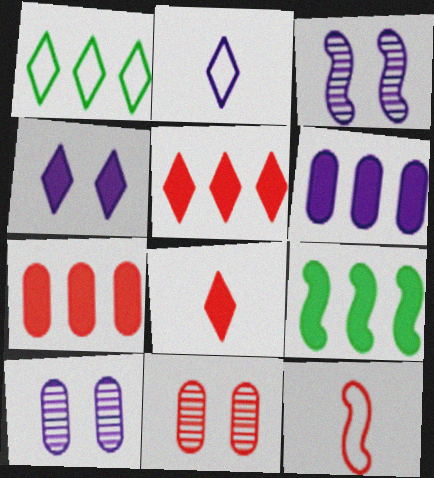[[2, 3, 6], 
[2, 9, 11], 
[3, 9, 12], 
[5, 6, 9], 
[5, 11, 12]]